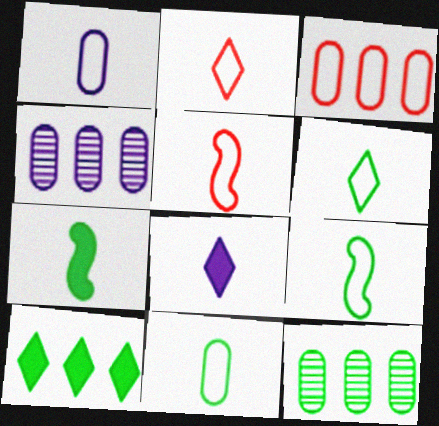[[1, 2, 9], 
[1, 5, 6], 
[6, 9, 11]]